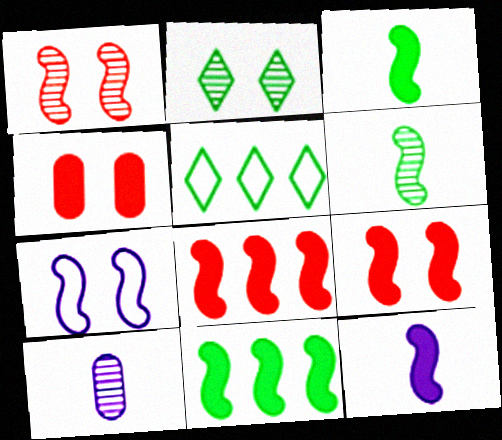[[2, 4, 7], 
[5, 9, 10], 
[6, 7, 8], 
[9, 11, 12]]